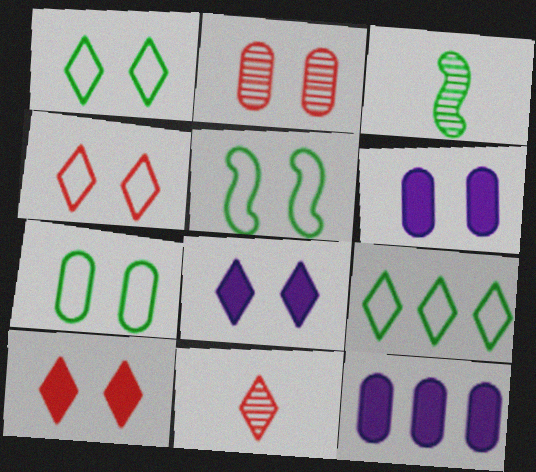[[1, 5, 7], 
[2, 5, 8], 
[2, 6, 7], 
[3, 4, 12], 
[5, 11, 12], 
[8, 9, 11]]